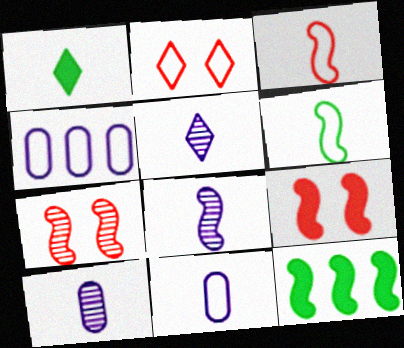[[1, 3, 10], 
[1, 4, 7], 
[2, 4, 6], 
[2, 10, 12], 
[5, 8, 10]]